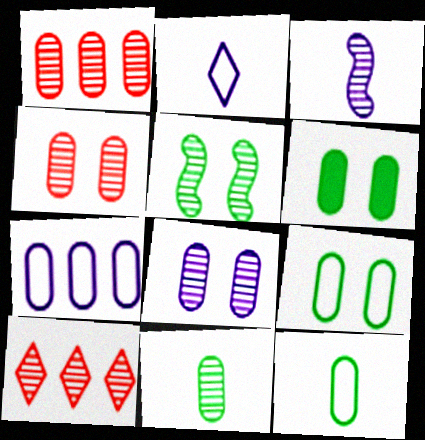[[1, 8, 11]]